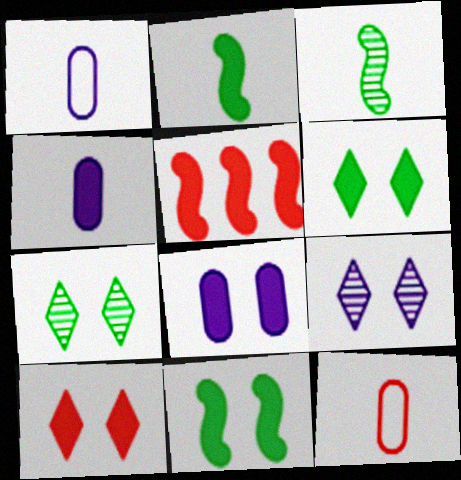[[1, 5, 7], 
[4, 5, 6], 
[8, 10, 11]]